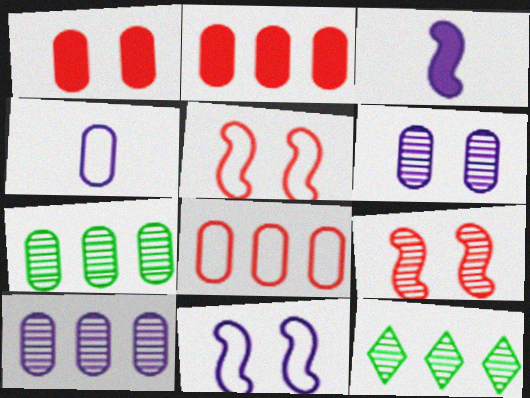[[1, 4, 7]]